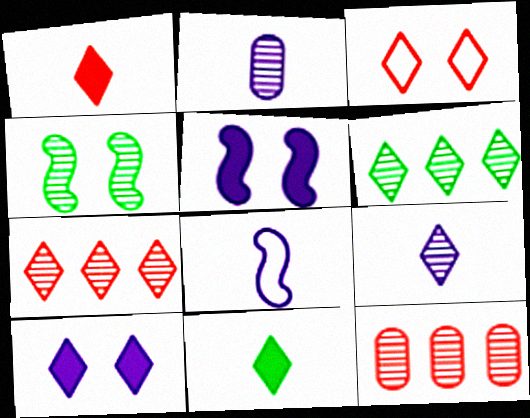[[1, 3, 7], 
[2, 4, 7], 
[4, 9, 12]]